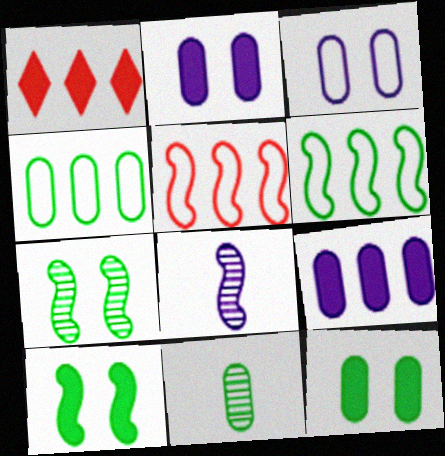[[4, 11, 12], 
[5, 8, 10]]